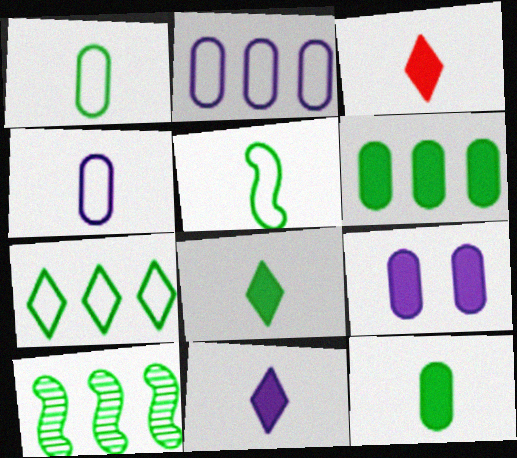[[3, 8, 11], 
[6, 7, 10]]